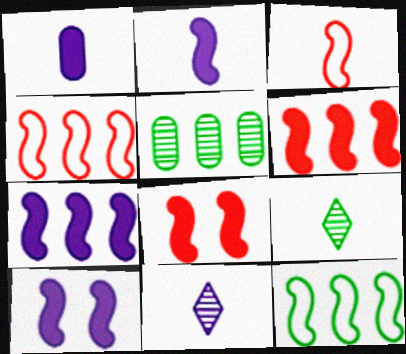[[1, 3, 9], 
[2, 7, 10]]